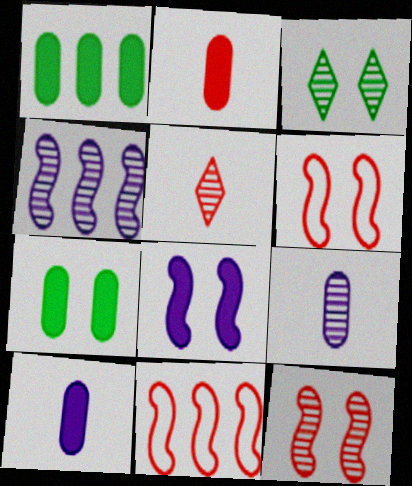[[3, 10, 11]]